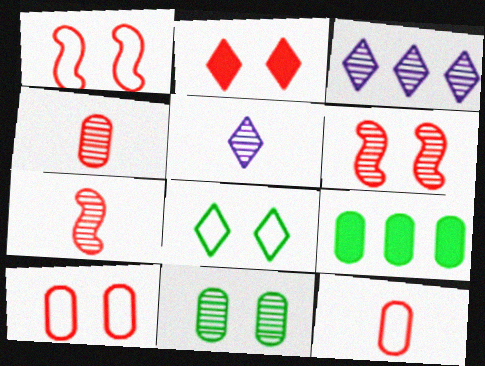[[1, 5, 9], 
[2, 6, 10], 
[3, 7, 11]]